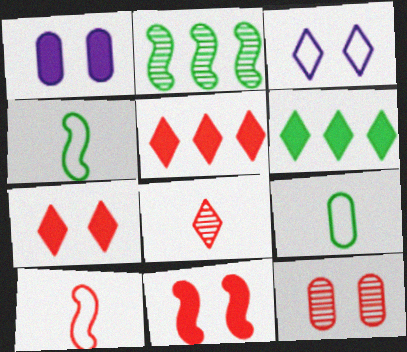[[3, 6, 8], 
[5, 10, 12]]